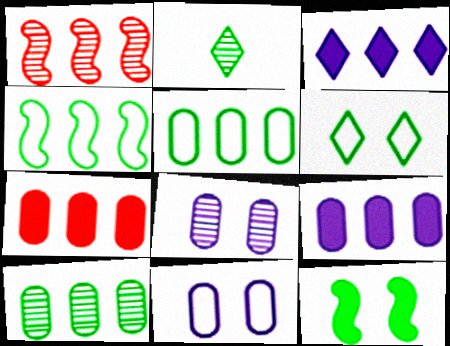[[1, 2, 8], 
[1, 3, 5], 
[2, 5, 12]]